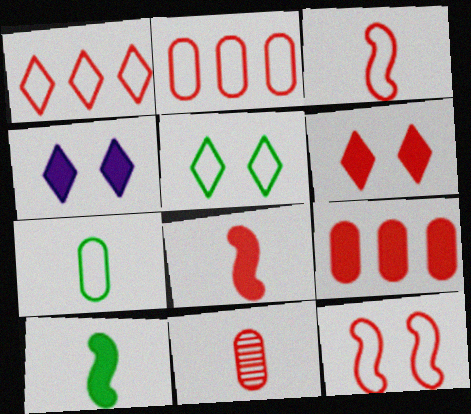[[4, 9, 10], 
[6, 8, 9]]